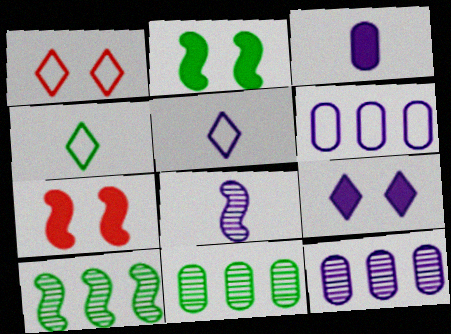[[1, 3, 10], 
[2, 4, 11], 
[3, 5, 8], 
[4, 7, 12], 
[5, 7, 11], 
[6, 8, 9]]